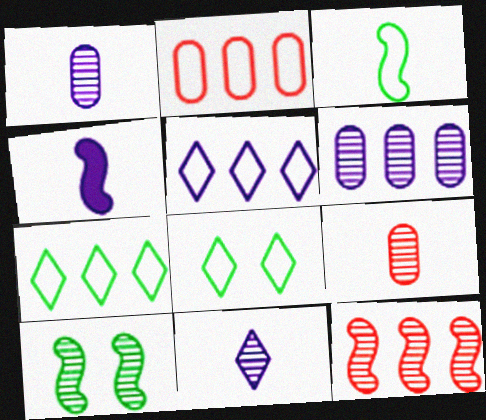[]